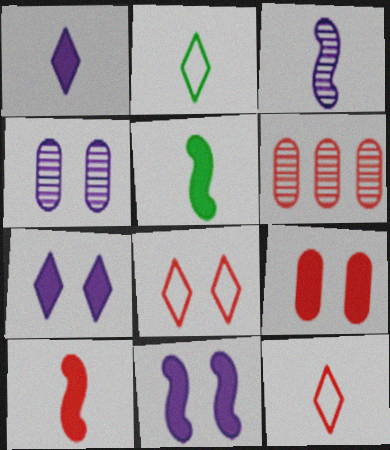[[2, 6, 11], 
[6, 8, 10]]